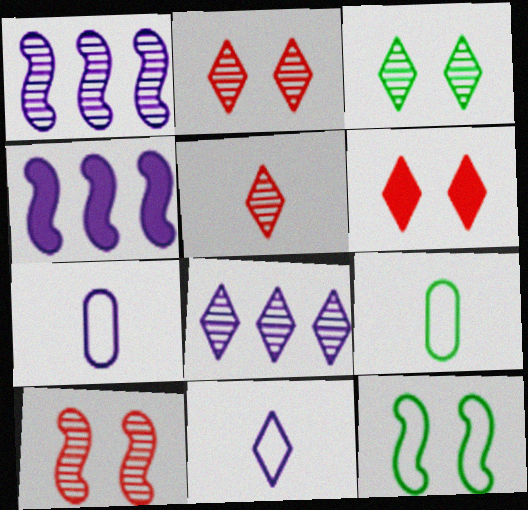[[1, 6, 9], 
[2, 4, 9], 
[3, 5, 8]]